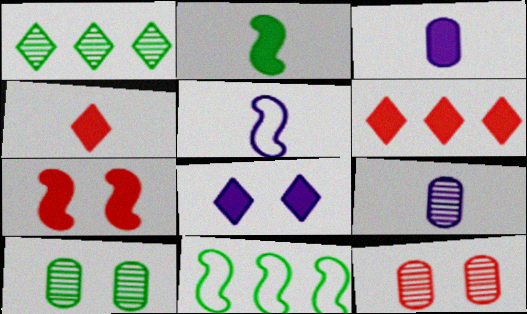[[2, 3, 4], 
[5, 6, 10]]